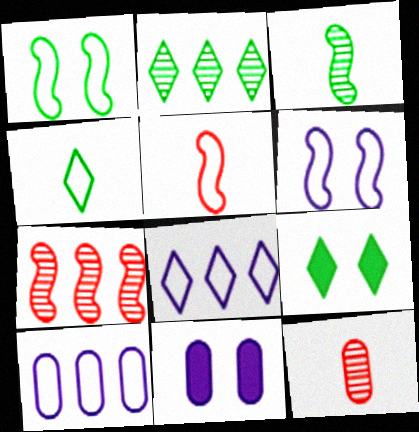[[2, 4, 9], 
[2, 5, 11], 
[4, 7, 11]]